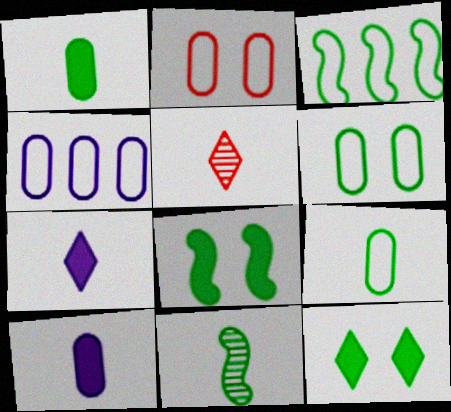[[2, 4, 9], 
[3, 8, 11], 
[4, 5, 8]]